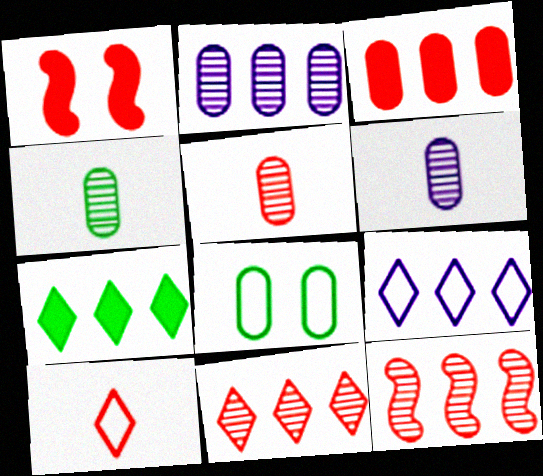[[1, 4, 9], 
[3, 6, 8], 
[4, 5, 6], 
[7, 9, 11]]